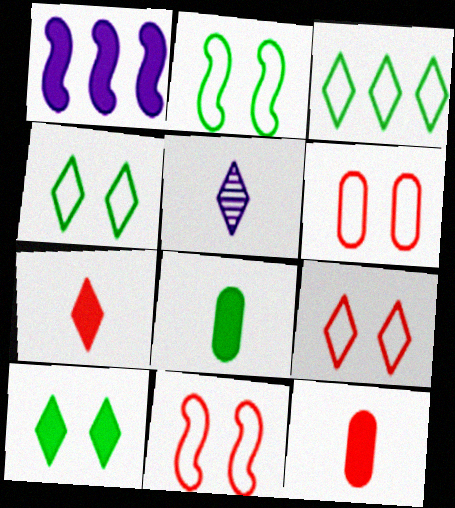[[1, 10, 12], 
[6, 9, 11]]